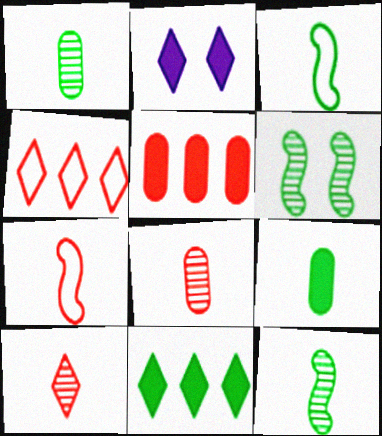[]